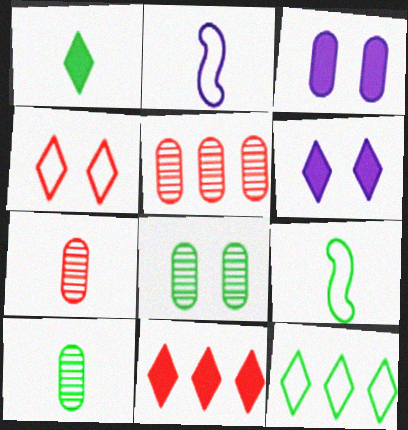[[1, 2, 7], 
[1, 6, 11], 
[1, 9, 10], 
[2, 8, 11], 
[5, 6, 9]]